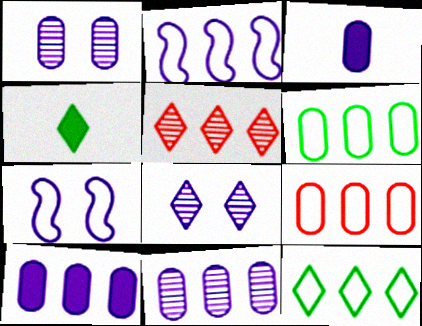[[2, 3, 8], 
[2, 9, 12]]